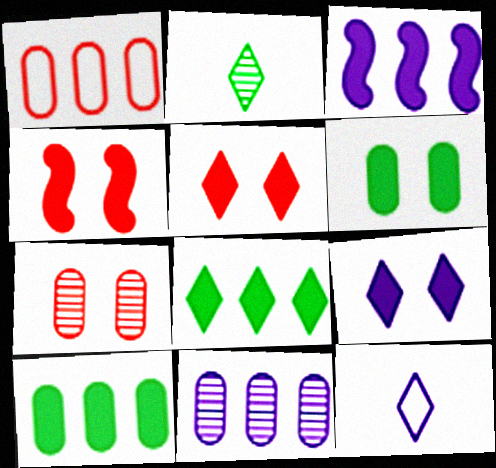[[1, 10, 11], 
[4, 6, 9]]